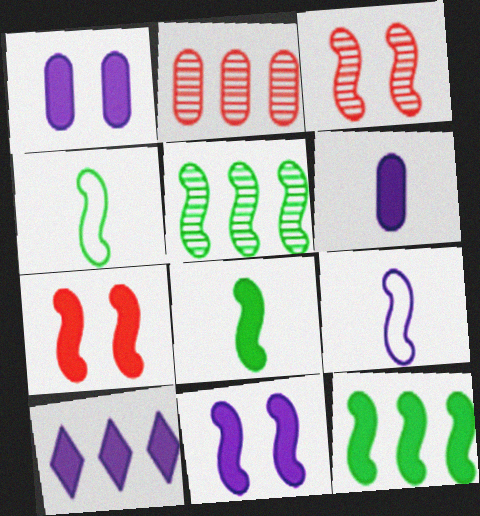[[3, 9, 12], 
[5, 7, 9], 
[6, 10, 11]]